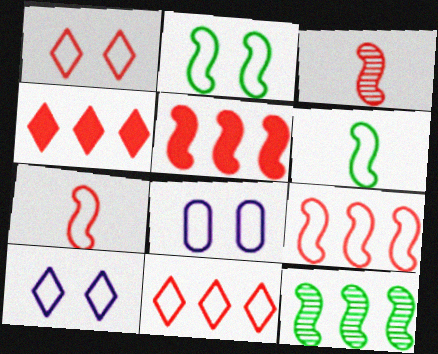[[1, 2, 8], 
[6, 8, 11]]